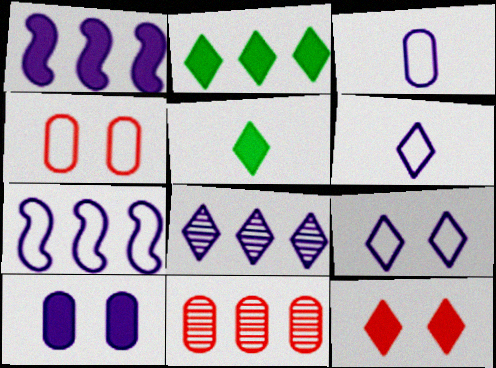[[2, 7, 11], 
[3, 7, 9]]